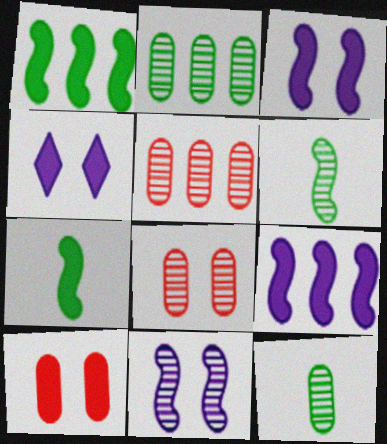[]